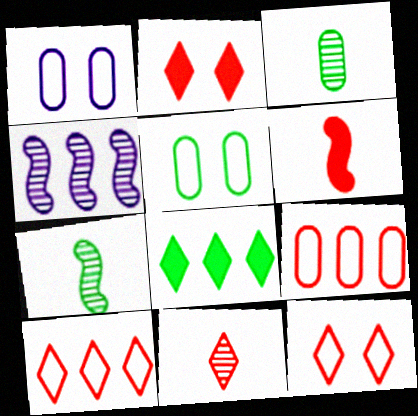[[2, 10, 11], 
[4, 8, 9], 
[5, 7, 8]]